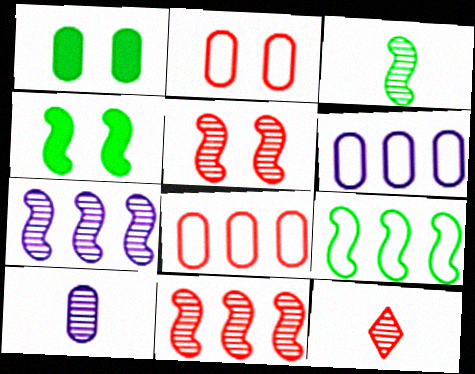[[1, 8, 10], 
[3, 4, 9], 
[3, 5, 7], 
[3, 10, 12], 
[4, 6, 12]]